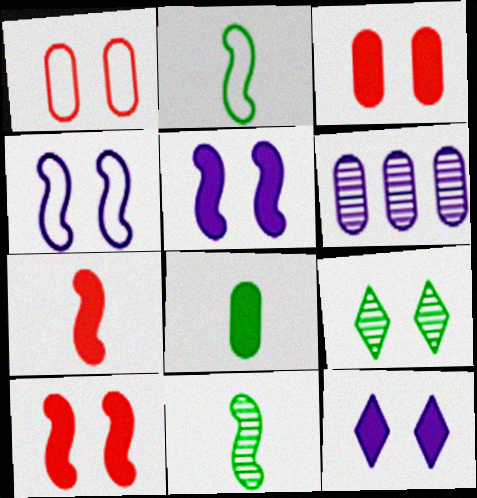[[1, 5, 9], 
[1, 6, 8], 
[3, 4, 9]]